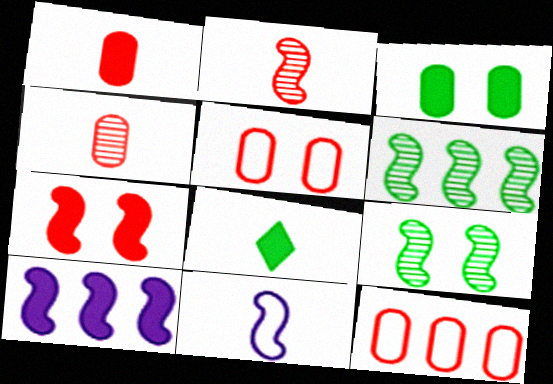[[4, 8, 11], 
[6, 7, 11]]